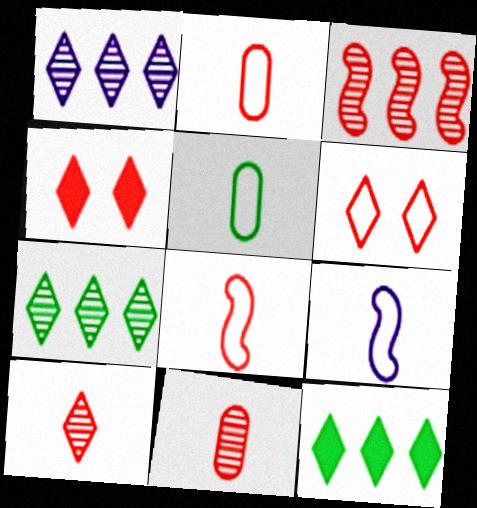[[2, 3, 4]]